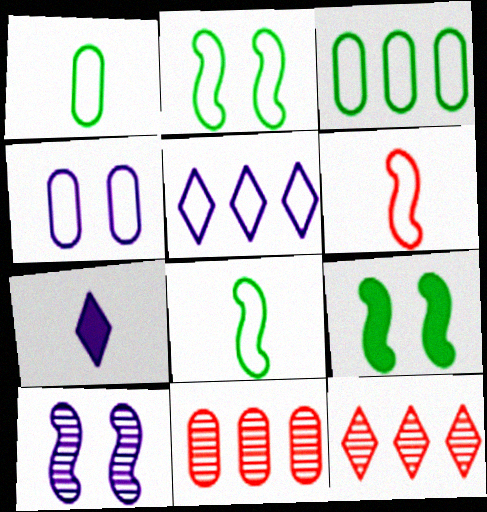[[2, 7, 11]]